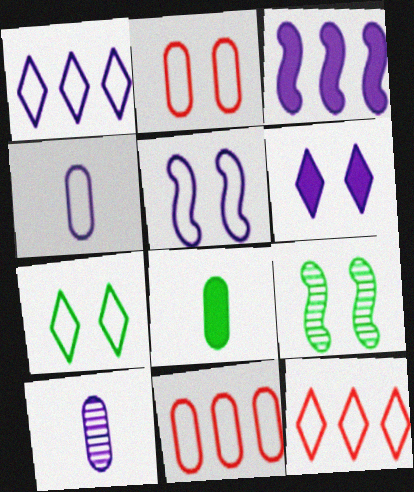[[1, 4, 5], 
[2, 5, 7], 
[2, 6, 9]]